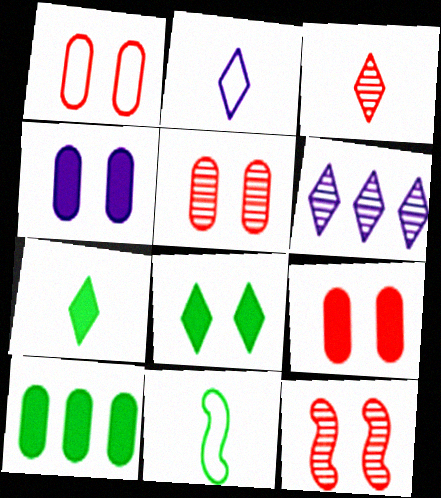[[1, 5, 9], 
[2, 3, 7], 
[2, 10, 12], 
[6, 9, 11]]